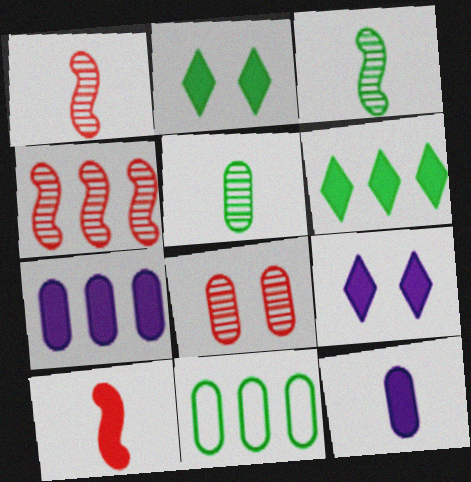[[1, 9, 11], 
[2, 3, 11], 
[2, 7, 10], 
[8, 11, 12]]